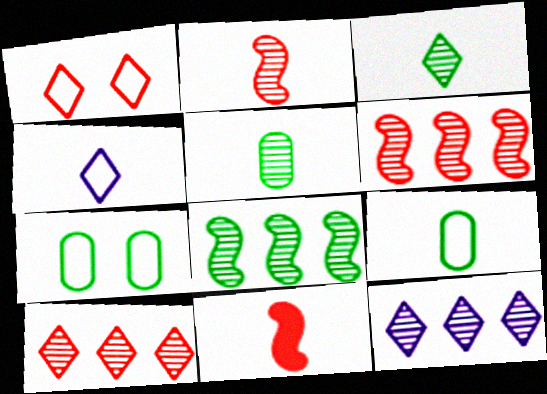[[4, 5, 11], 
[7, 11, 12]]